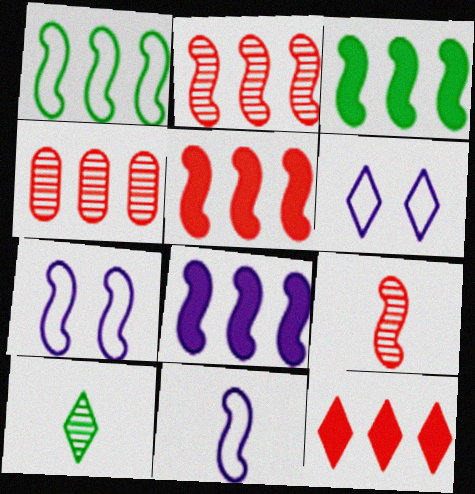[[1, 2, 8], 
[3, 5, 8], 
[3, 7, 9], 
[6, 10, 12]]